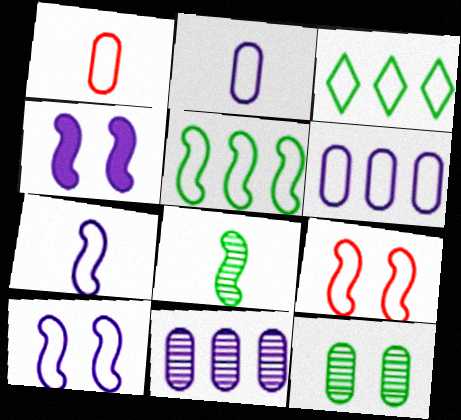[[1, 3, 10], 
[2, 3, 9], 
[5, 7, 9]]